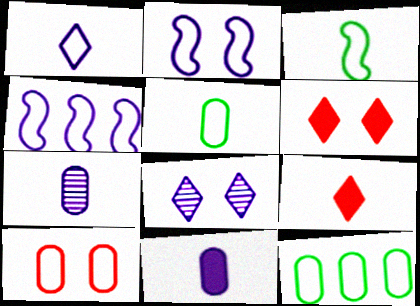[[3, 7, 9], 
[4, 8, 11]]